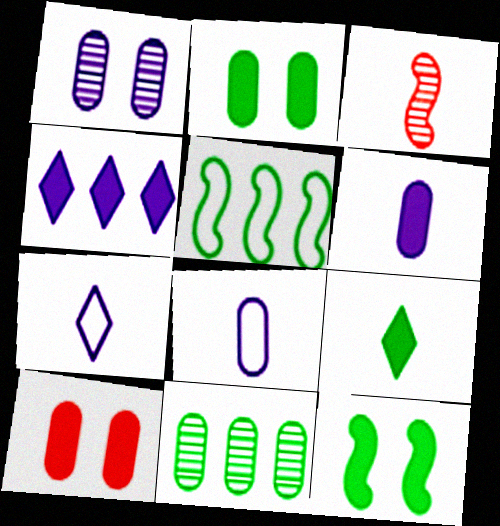[[3, 8, 9], 
[8, 10, 11]]